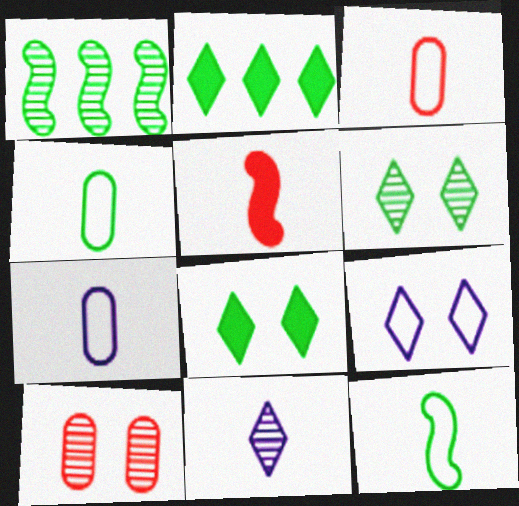[[1, 4, 8], 
[1, 10, 11], 
[3, 4, 7], 
[4, 5, 11]]